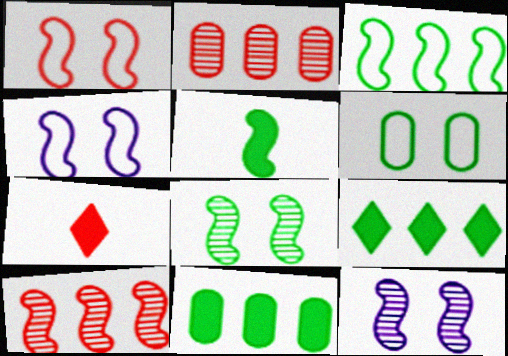[[1, 2, 7], 
[3, 5, 8], 
[4, 5, 10]]